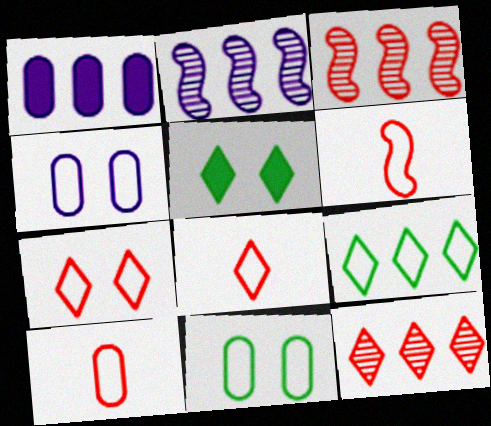[[1, 3, 9], 
[2, 5, 10], 
[4, 6, 9], 
[6, 8, 10]]